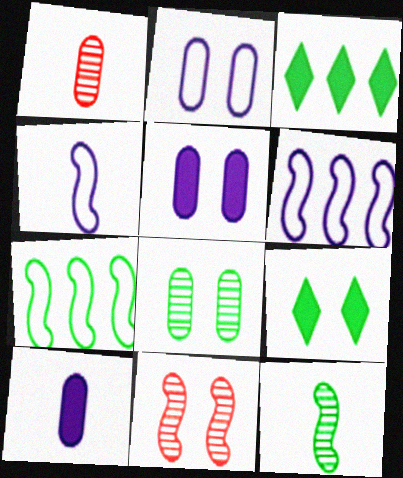[[1, 6, 9], 
[2, 9, 11]]